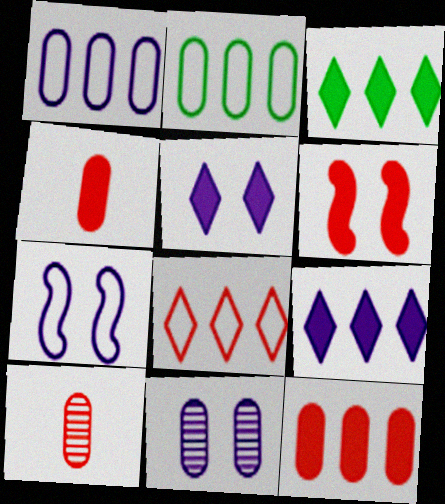[[2, 4, 11], 
[3, 7, 10], 
[5, 7, 11], 
[6, 8, 10]]